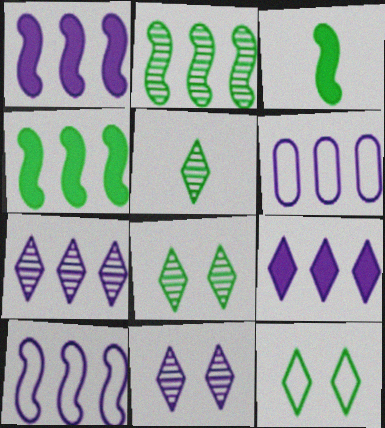[[1, 6, 7]]